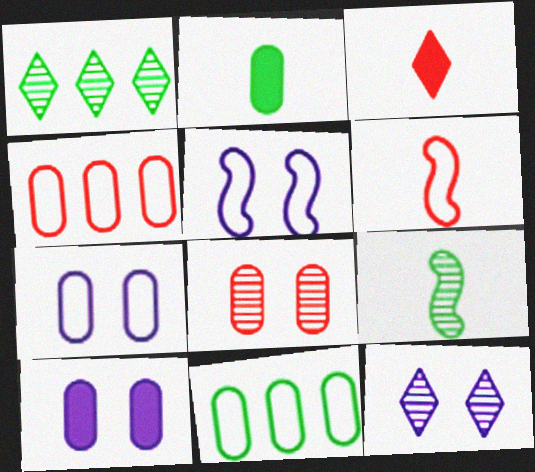[[1, 6, 10], 
[5, 10, 12]]